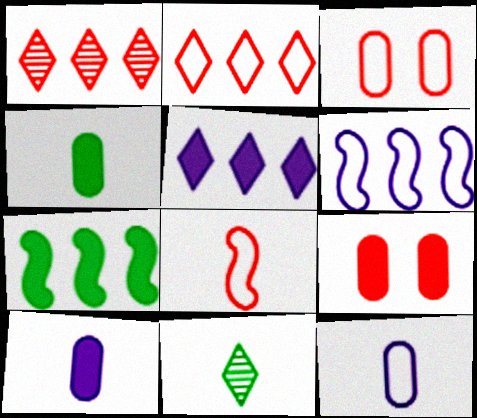[[1, 8, 9], 
[2, 3, 8], 
[6, 9, 11], 
[8, 10, 11]]